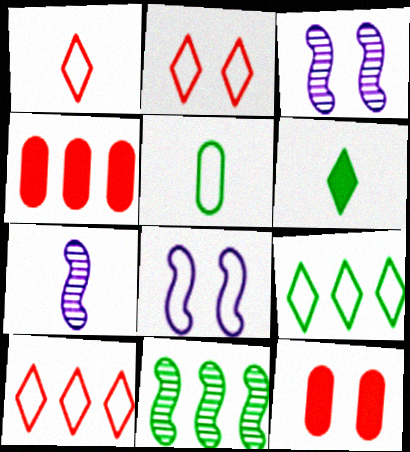[[1, 2, 10], 
[5, 8, 10], 
[7, 9, 12]]